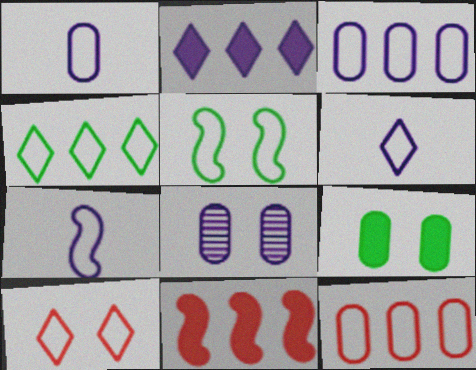[[1, 6, 7], 
[2, 7, 8], 
[4, 6, 10], 
[5, 6, 12]]